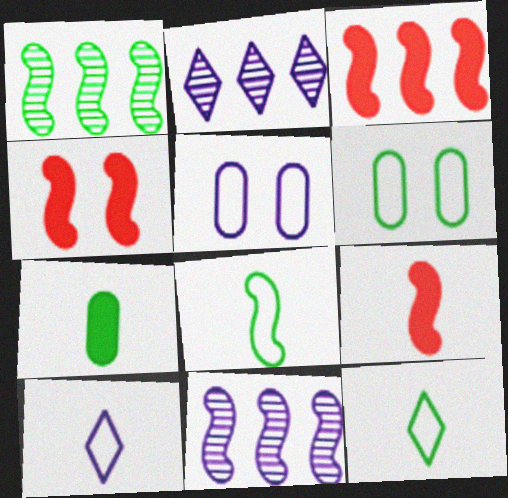[[2, 6, 9], 
[3, 4, 9], 
[4, 8, 11]]